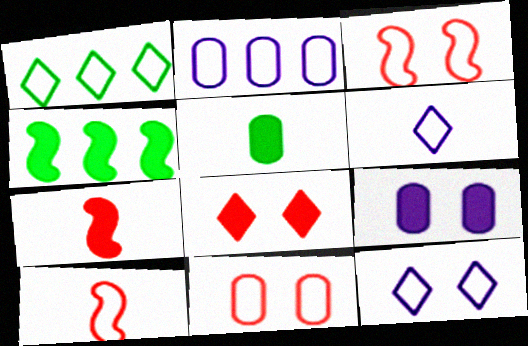[]